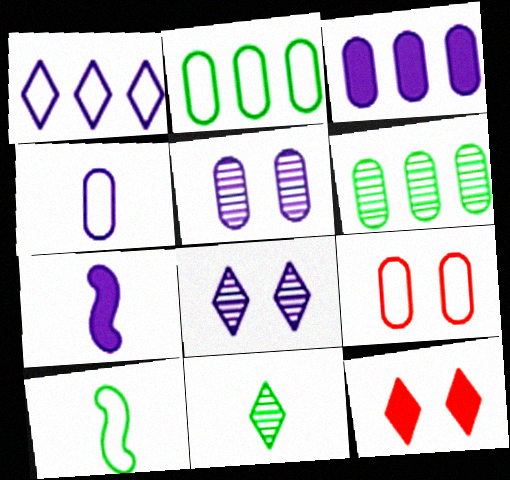[[1, 5, 7], 
[1, 9, 10], 
[1, 11, 12], 
[2, 4, 9], 
[3, 4, 5]]